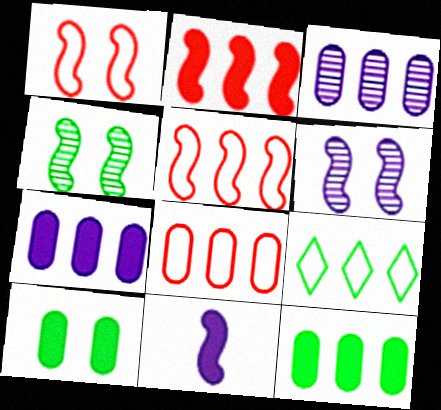[[2, 3, 9], 
[3, 8, 12], 
[4, 5, 11]]